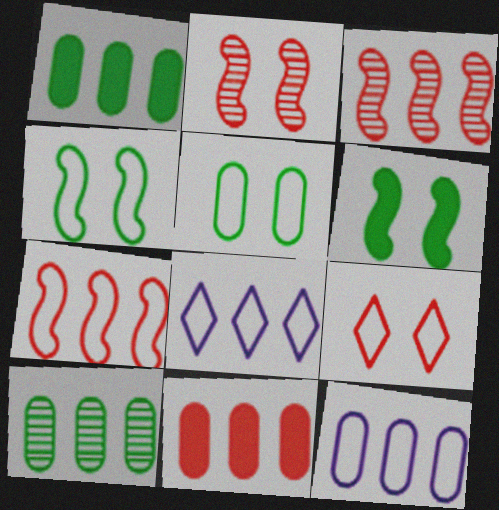[[1, 3, 8], 
[10, 11, 12]]